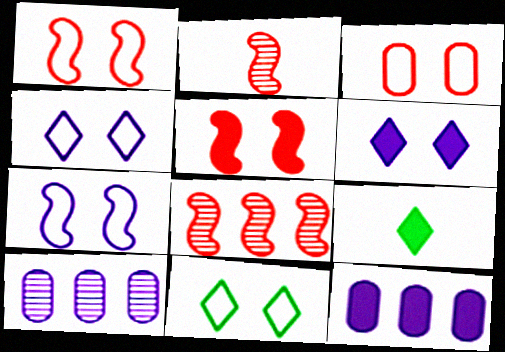[[1, 9, 10], 
[2, 11, 12], 
[3, 7, 11], 
[5, 9, 12]]